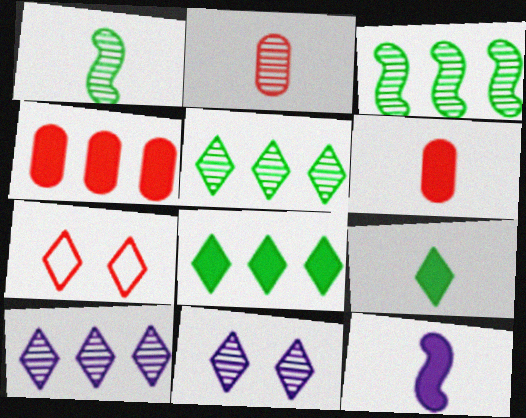[[2, 3, 11], 
[6, 9, 12], 
[7, 9, 10]]